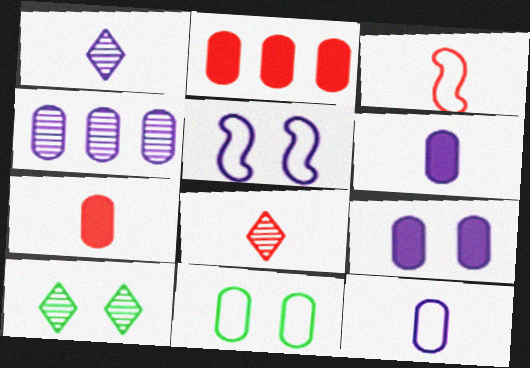[[3, 7, 8], 
[4, 7, 11], 
[4, 9, 12]]